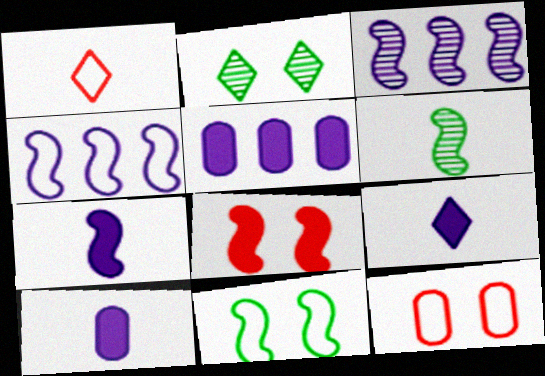[[1, 6, 10], 
[4, 6, 8], 
[7, 9, 10]]